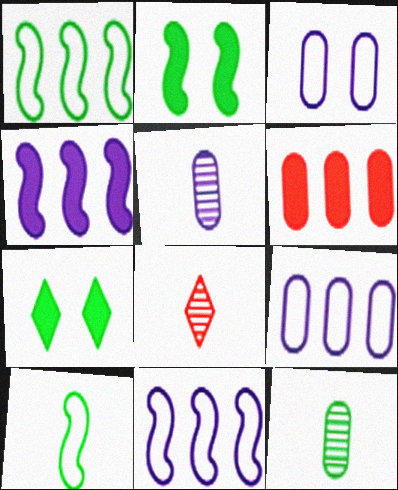[[1, 7, 12], 
[2, 8, 9], 
[3, 6, 12]]